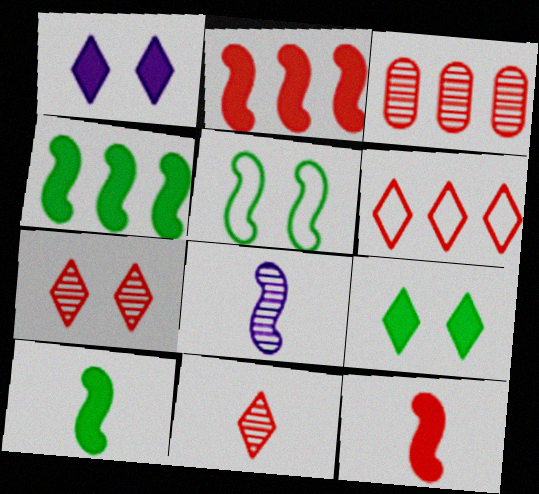[[2, 3, 6], 
[2, 5, 8]]